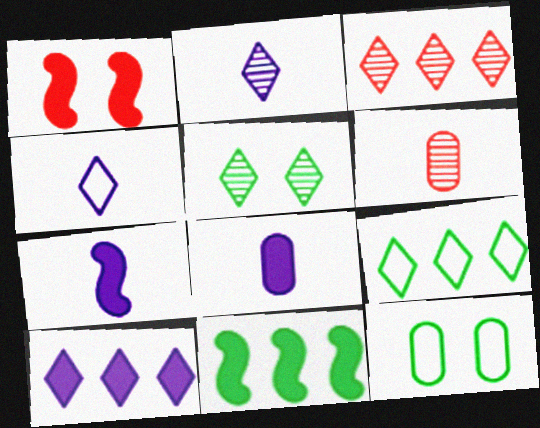[[1, 7, 11], 
[2, 3, 5], 
[3, 7, 12], 
[3, 9, 10]]